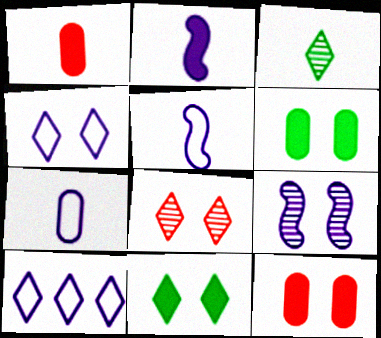[[1, 3, 5], 
[4, 8, 11]]